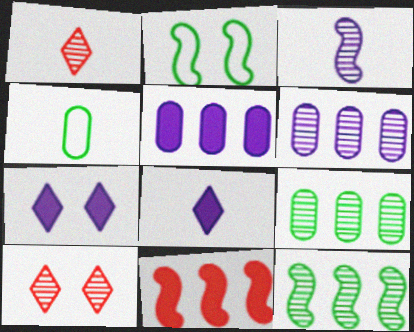[[1, 2, 5], 
[2, 3, 11], 
[3, 9, 10]]